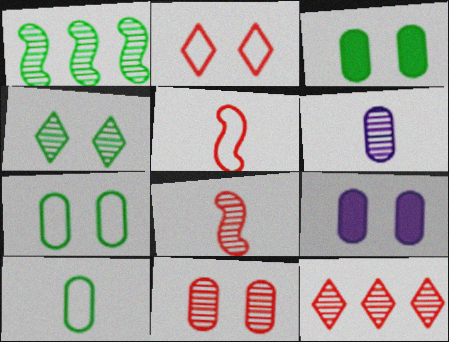[[7, 9, 11], 
[8, 11, 12]]